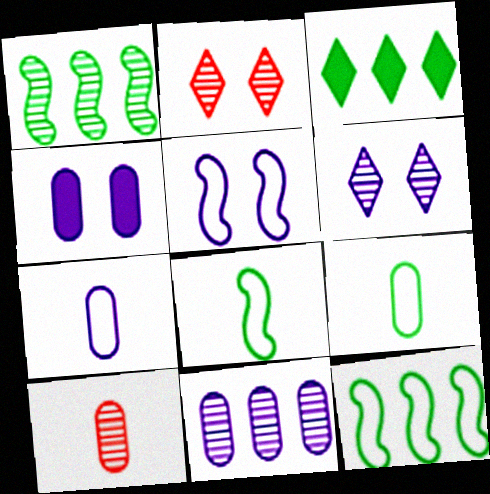[[1, 6, 10], 
[3, 5, 10], 
[4, 5, 6], 
[4, 7, 11]]